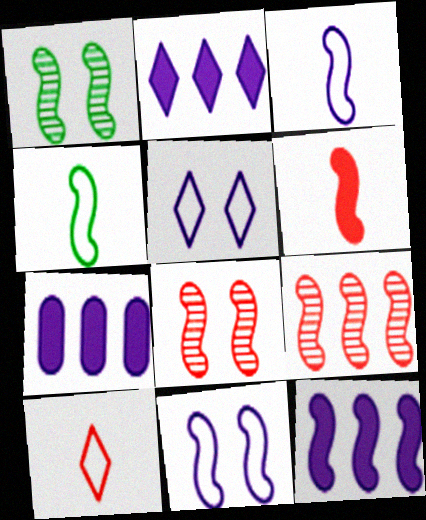[[1, 7, 10], 
[2, 7, 12], 
[4, 8, 12]]